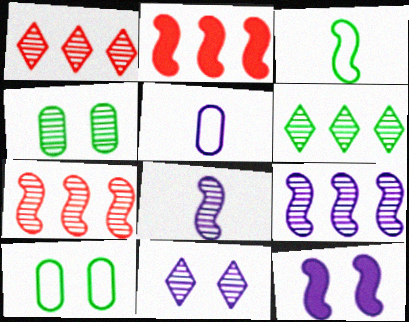[[1, 4, 8], 
[3, 7, 12]]